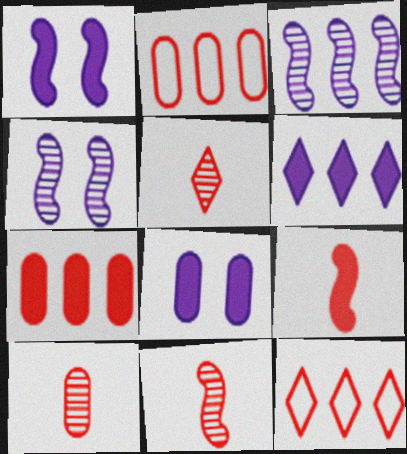[[5, 10, 11]]